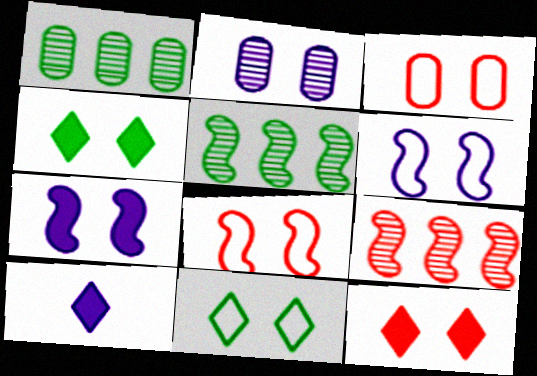[[1, 8, 10], 
[2, 4, 8], 
[3, 5, 10], 
[3, 6, 11]]